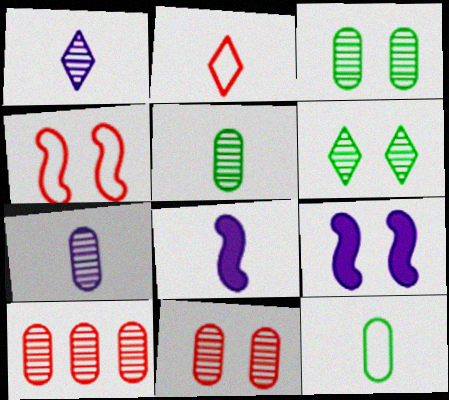[[2, 5, 8], 
[3, 7, 10]]